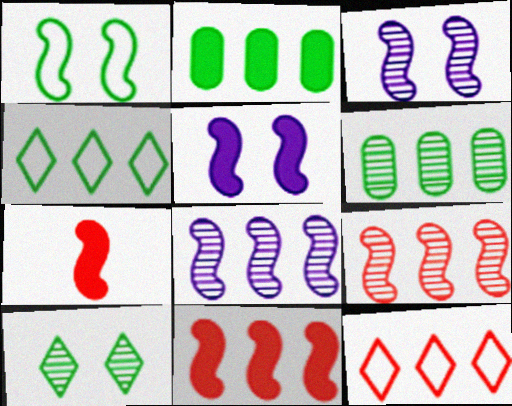[[1, 7, 8], 
[2, 8, 12]]